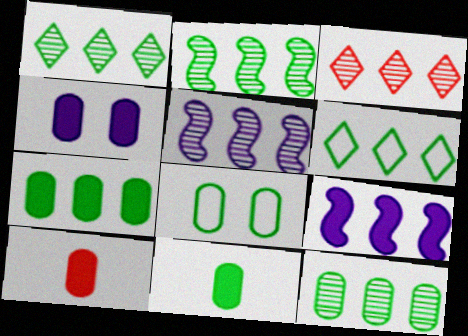[[1, 2, 12], 
[2, 6, 7], 
[3, 5, 12], 
[4, 7, 10], 
[8, 11, 12]]